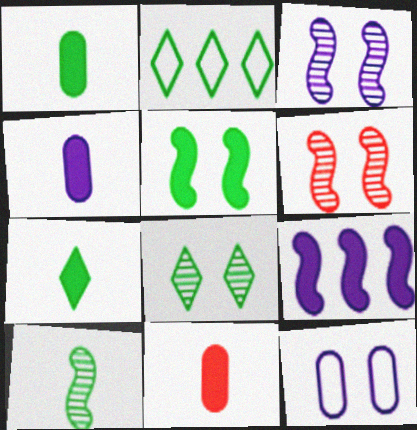[[1, 4, 11], 
[2, 3, 11], 
[2, 4, 6], 
[2, 7, 8]]